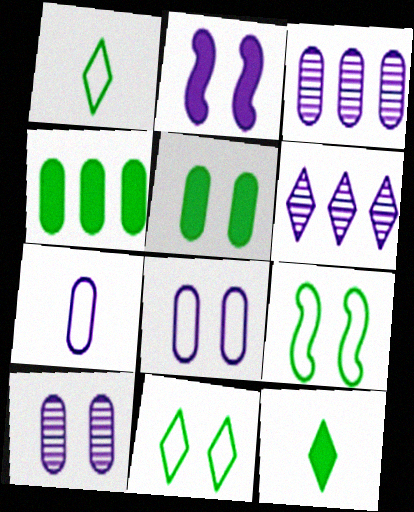[[2, 6, 7]]